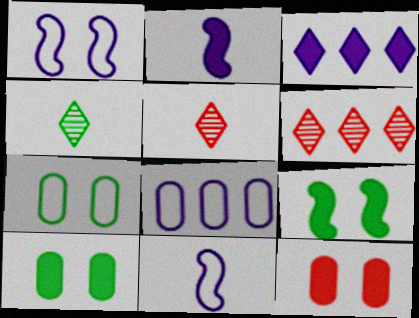[[2, 6, 7], 
[5, 8, 9], 
[6, 10, 11]]